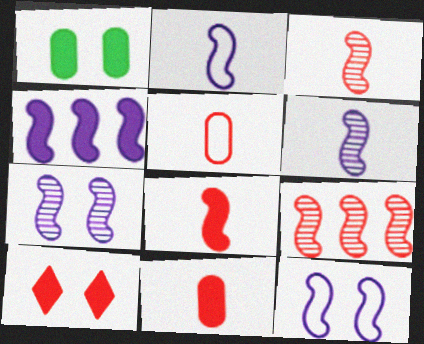[[2, 4, 7], 
[4, 6, 12], 
[5, 9, 10]]